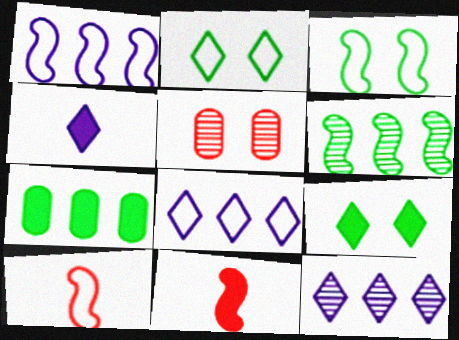[[1, 3, 10]]